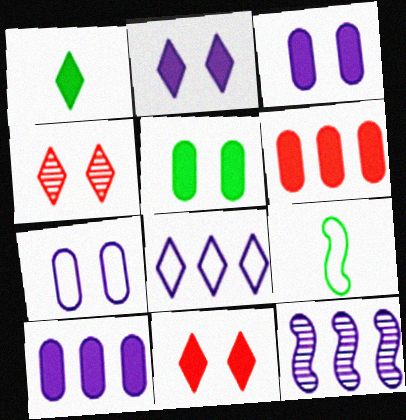[[1, 4, 8], 
[4, 9, 10], 
[8, 10, 12]]